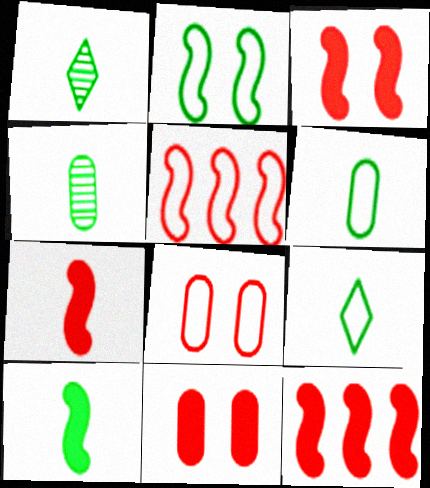[[1, 6, 10], 
[3, 7, 12], 
[4, 9, 10]]